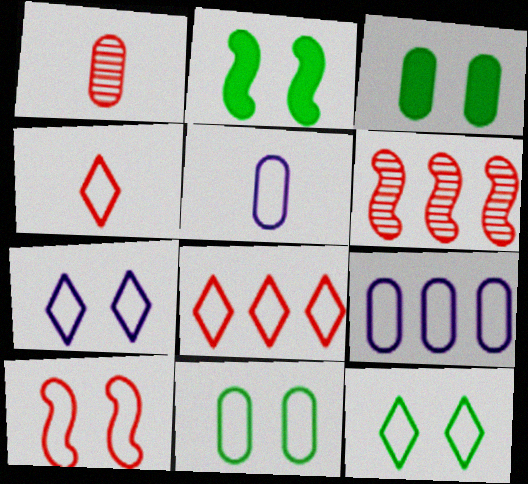[[1, 3, 9], 
[7, 10, 11]]